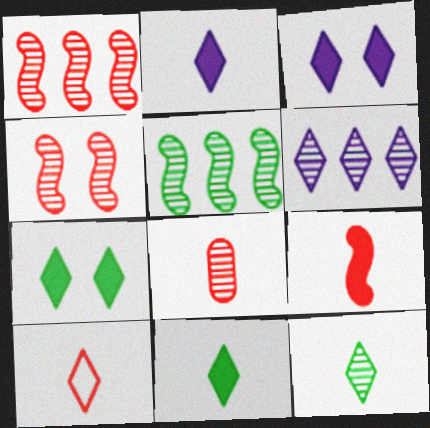[[2, 10, 12], 
[6, 7, 10], 
[8, 9, 10]]